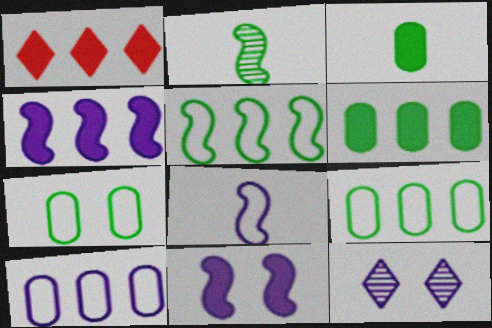[[1, 3, 11], 
[1, 4, 6]]